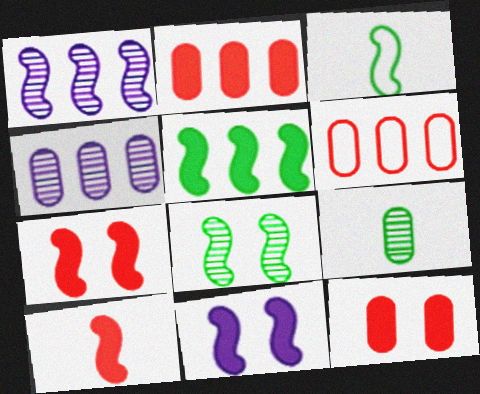[[1, 3, 7], 
[3, 5, 8], 
[5, 10, 11]]